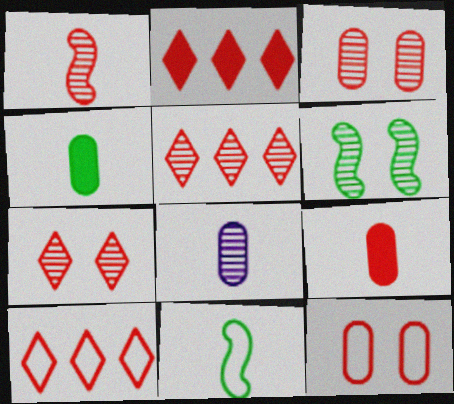[[1, 2, 12], 
[1, 3, 5], 
[2, 5, 10], 
[5, 6, 8]]